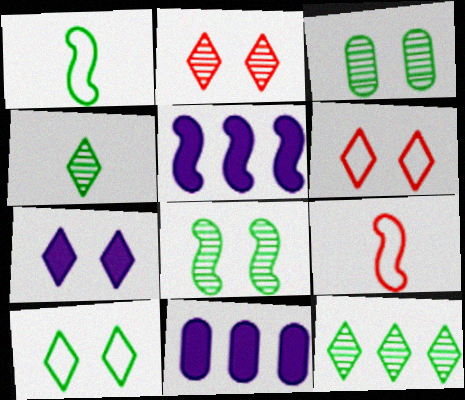[[1, 2, 11], 
[2, 7, 10], 
[5, 8, 9]]